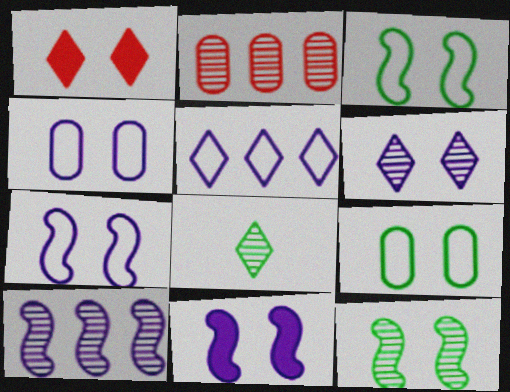[[1, 4, 12], 
[1, 5, 8], 
[4, 6, 11]]